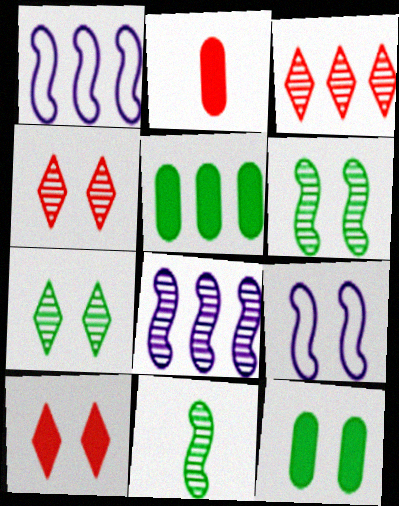[[1, 2, 7], 
[1, 3, 5], 
[4, 9, 12]]